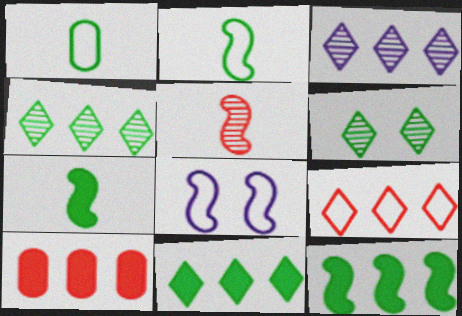[[1, 6, 12], 
[1, 8, 9], 
[3, 9, 11], 
[5, 8, 12]]